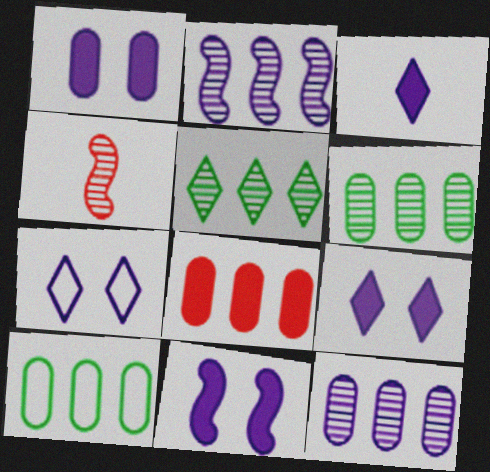[[1, 9, 11], 
[4, 9, 10], 
[8, 10, 12]]